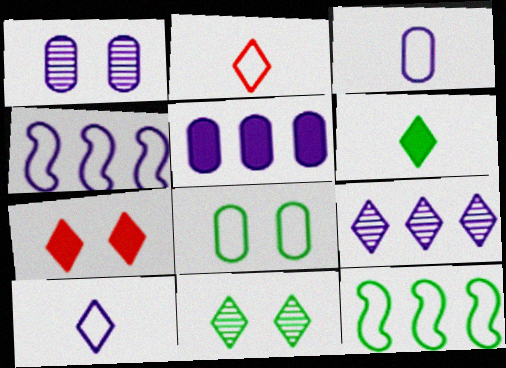[[1, 3, 5], 
[2, 4, 8], 
[4, 5, 9]]